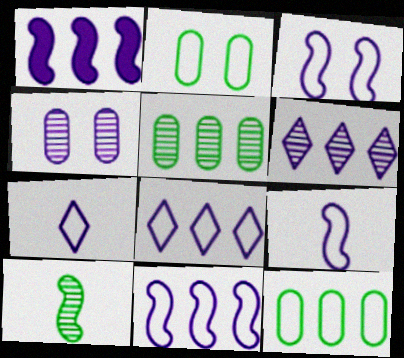[[1, 4, 7], 
[3, 9, 11]]